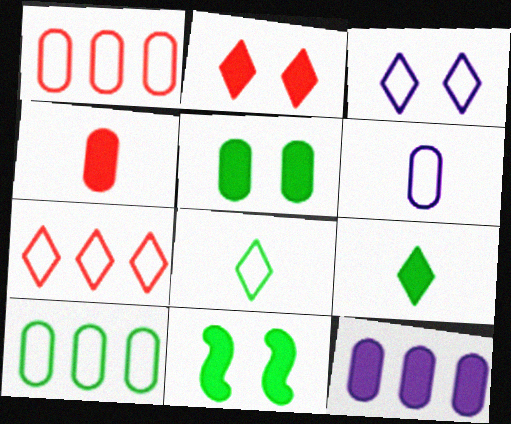[[3, 7, 8], 
[4, 5, 12]]